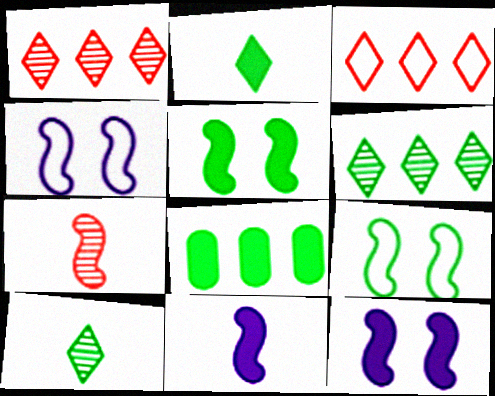[[2, 5, 8], 
[8, 9, 10]]